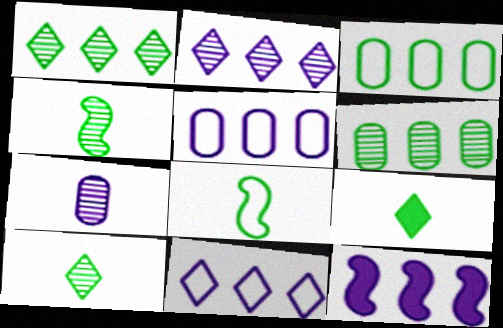[[2, 5, 12]]